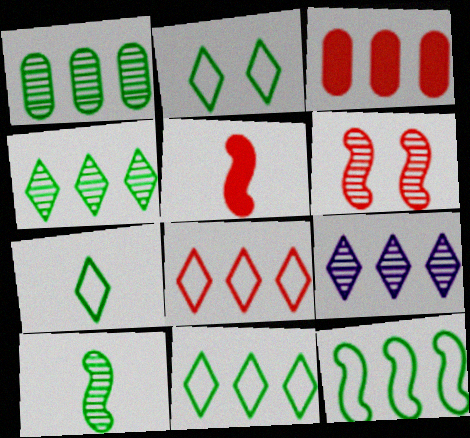[[2, 7, 11], 
[3, 9, 12]]